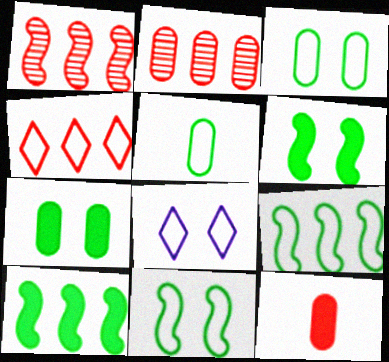[]